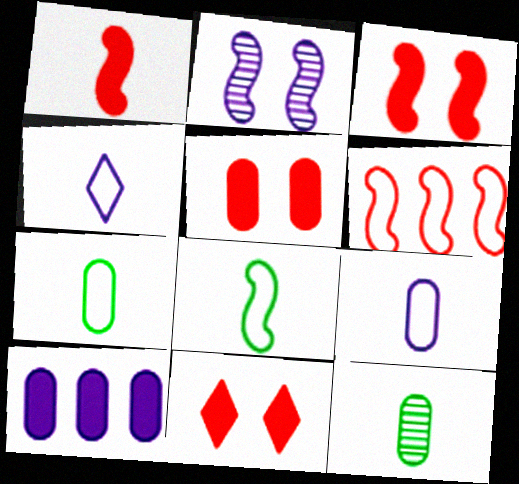[[1, 4, 12], 
[2, 4, 10], 
[3, 5, 11]]